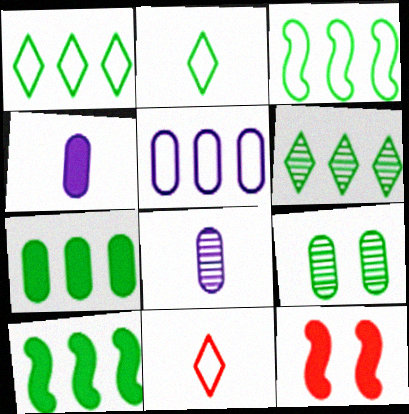[[1, 8, 12], 
[2, 9, 10], 
[3, 6, 7]]